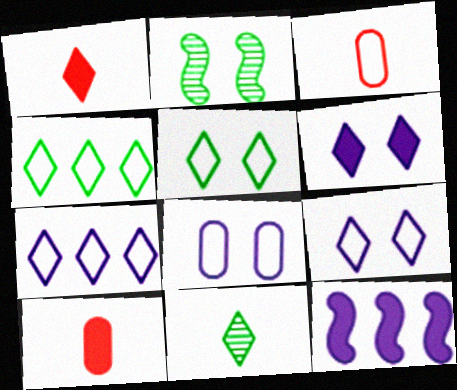[[2, 7, 10]]